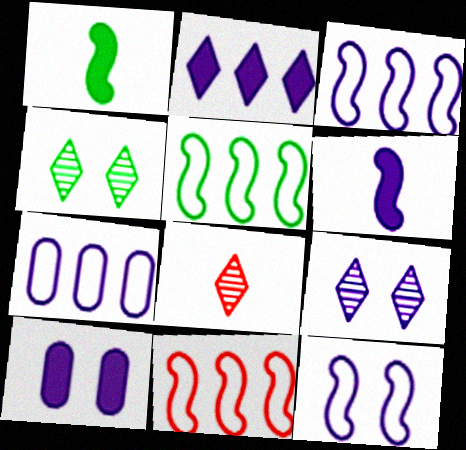[[2, 6, 10], 
[3, 5, 11], 
[5, 8, 10], 
[6, 7, 9], 
[9, 10, 12]]